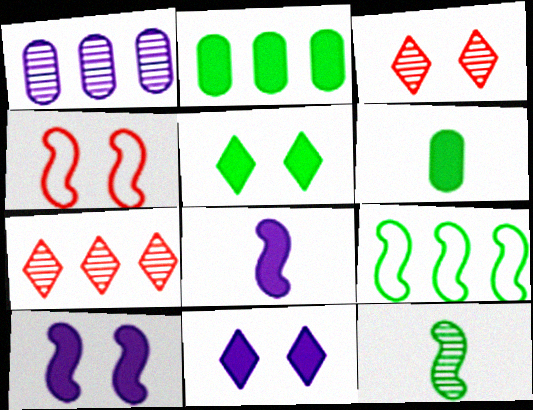[[1, 3, 12]]